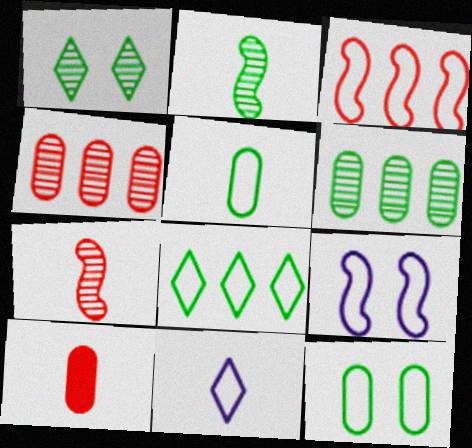[[1, 2, 6], 
[2, 10, 11], 
[3, 11, 12]]